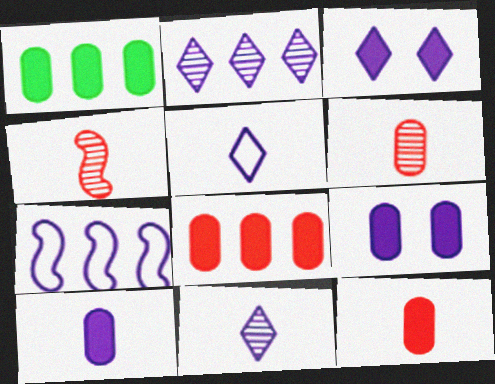[[1, 9, 12], 
[2, 3, 5], 
[7, 9, 11]]